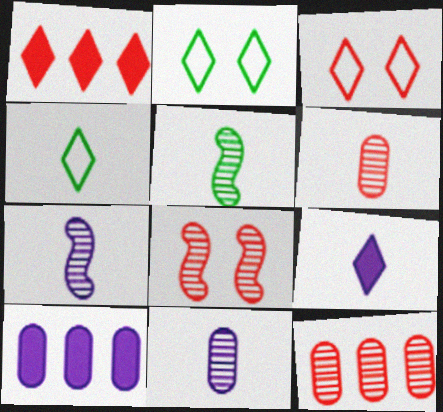[[3, 5, 10], 
[4, 8, 10]]